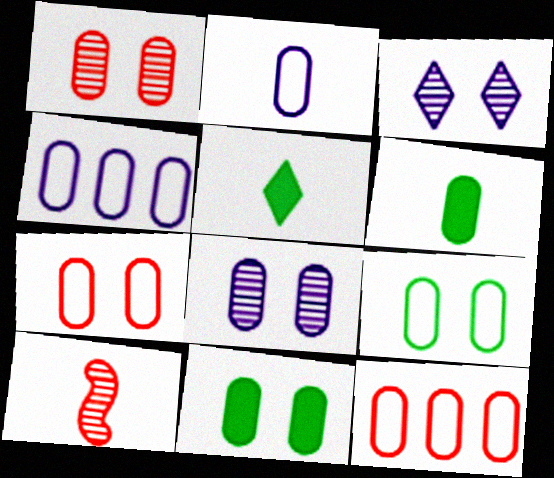[[1, 4, 6], 
[2, 5, 10], 
[2, 9, 12], 
[6, 8, 12], 
[7, 8, 11]]